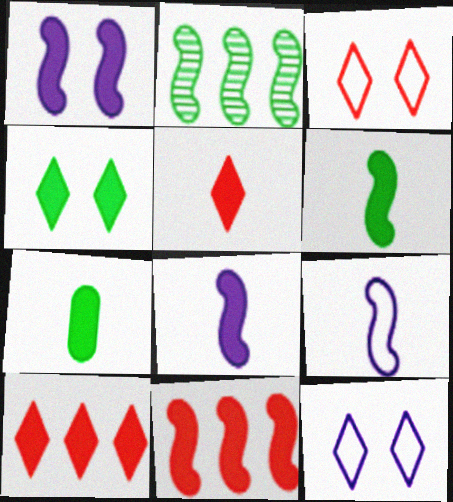[[1, 6, 11], 
[1, 7, 10], 
[5, 7, 8]]